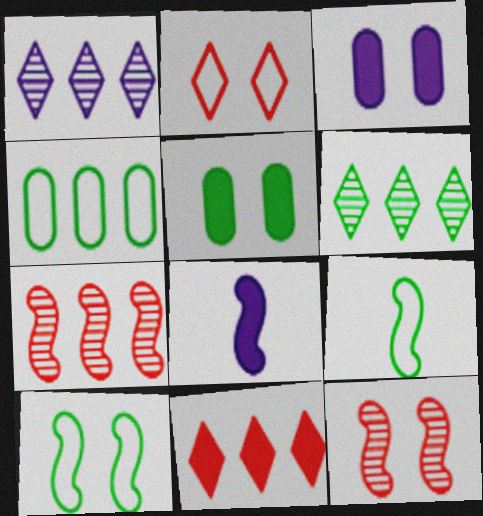[[5, 6, 9], 
[5, 8, 11], 
[7, 8, 10]]